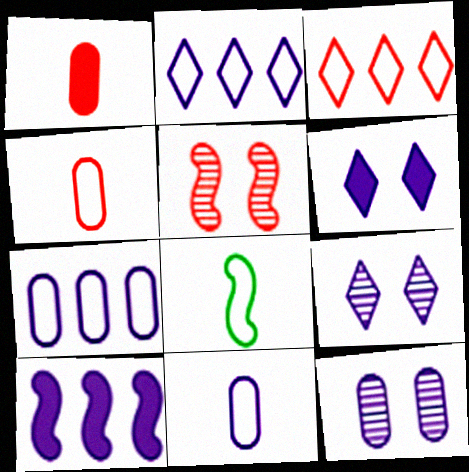[[1, 3, 5], 
[5, 8, 10], 
[9, 10, 11]]